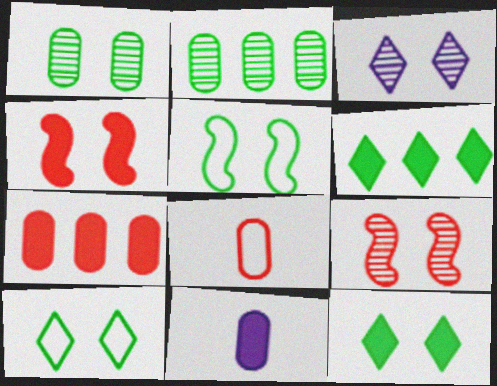[[1, 3, 9], 
[1, 5, 12], 
[4, 6, 11]]